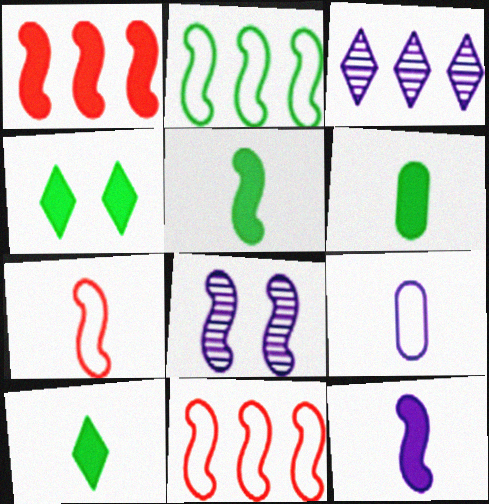[[5, 6, 10], 
[5, 8, 11]]